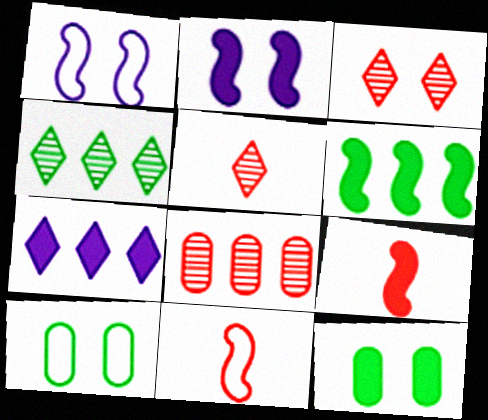[[1, 3, 12], 
[2, 3, 10], 
[2, 6, 9], 
[7, 9, 12]]